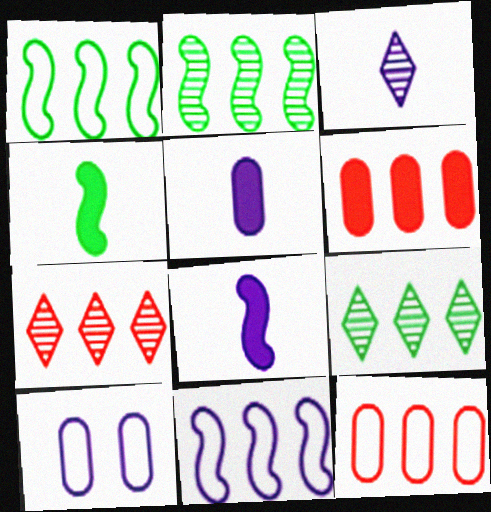[[4, 7, 10], 
[6, 9, 11]]